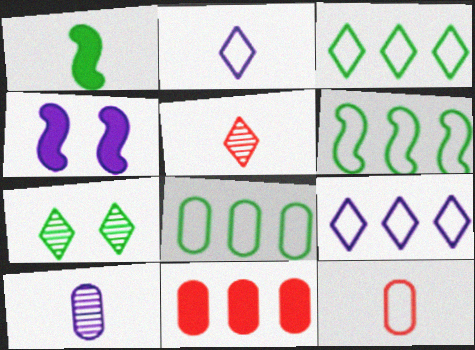[[1, 7, 8], 
[3, 6, 8], 
[4, 5, 8], 
[4, 9, 10]]